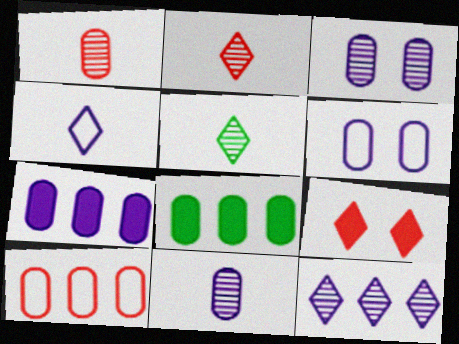[[1, 6, 8], 
[6, 7, 11]]